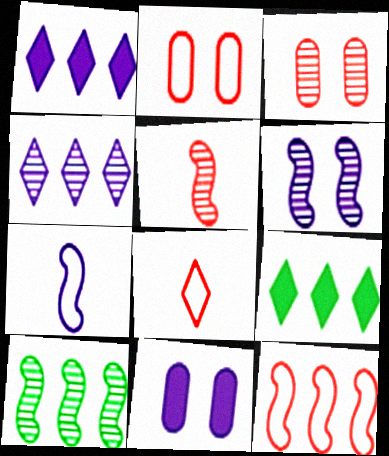[[2, 8, 12], 
[3, 7, 9], 
[4, 7, 11], 
[5, 6, 10], 
[8, 10, 11]]